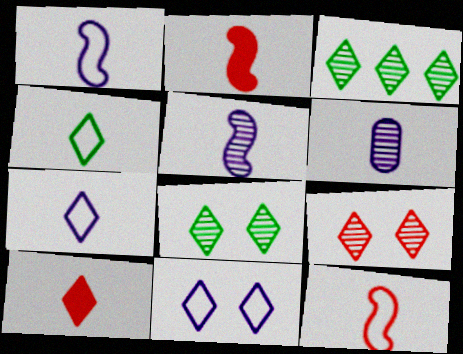[[2, 4, 6], 
[3, 10, 11]]